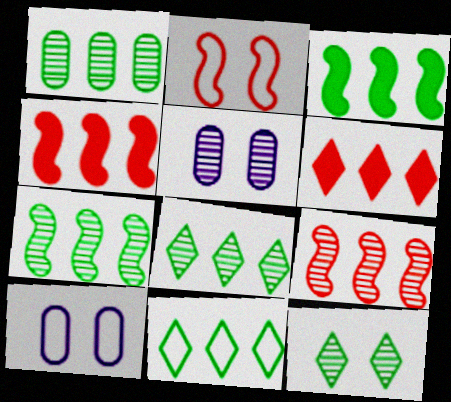[[1, 3, 11], 
[1, 7, 8]]